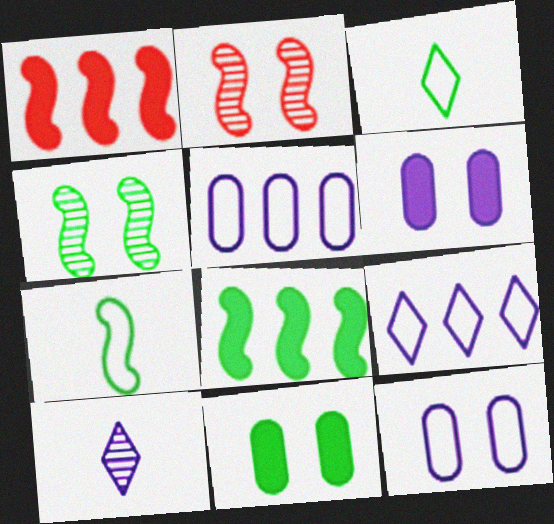[[4, 7, 8]]